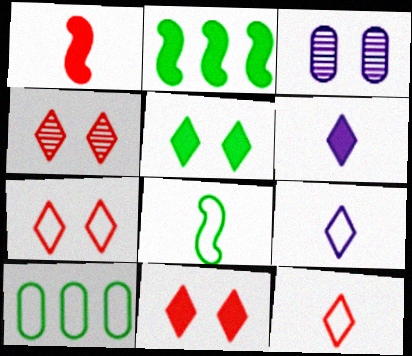[[2, 3, 12], 
[4, 7, 11]]